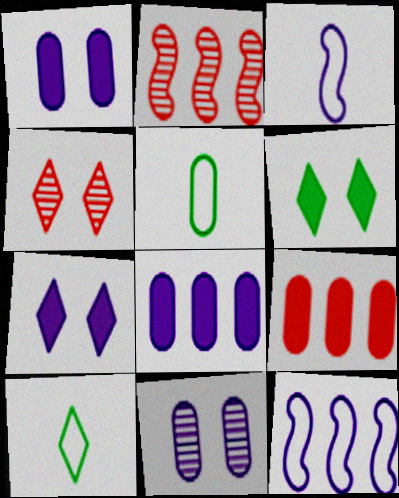[[1, 2, 10], 
[2, 5, 7], 
[5, 9, 11]]